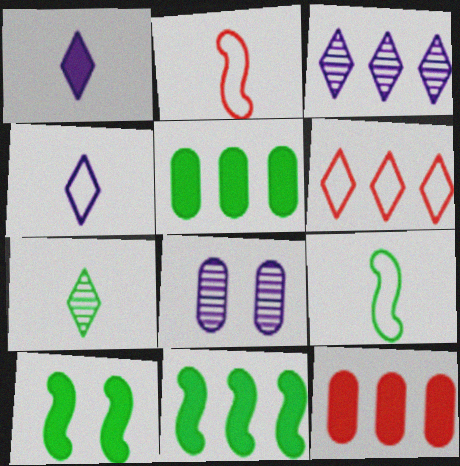[[1, 10, 12]]